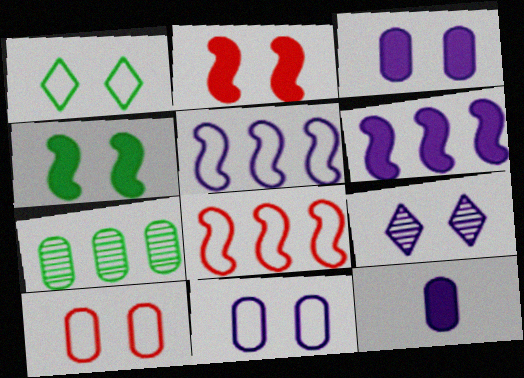[[4, 9, 10], 
[5, 9, 12], 
[7, 10, 12]]